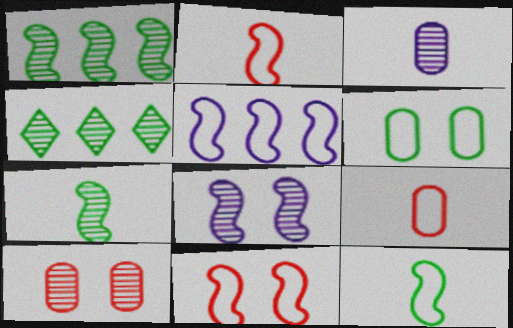[[5, 11, 12]]